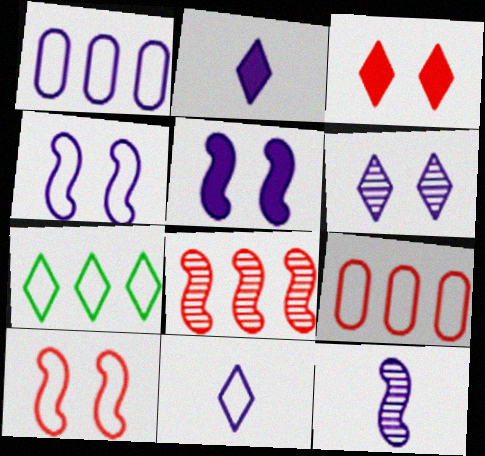[[1, 4, 11]]